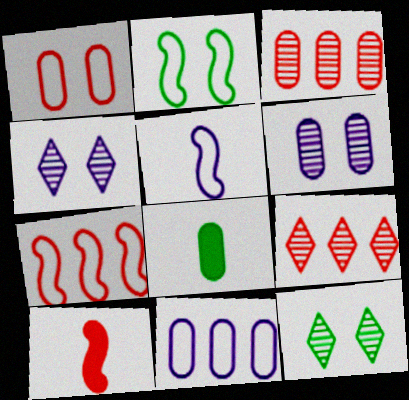[[1, 9, 10], 
[2, 5, 7], 
[4, 7, 8], 
[10, 11, 12]]